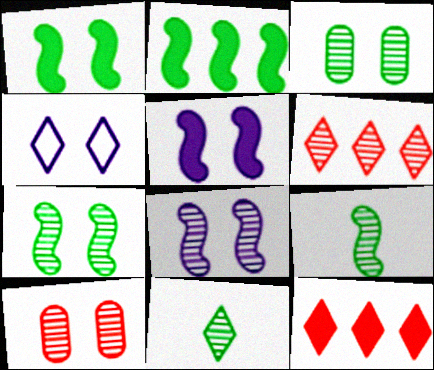[[1, 4, 10], 
[4, 11, 12]]